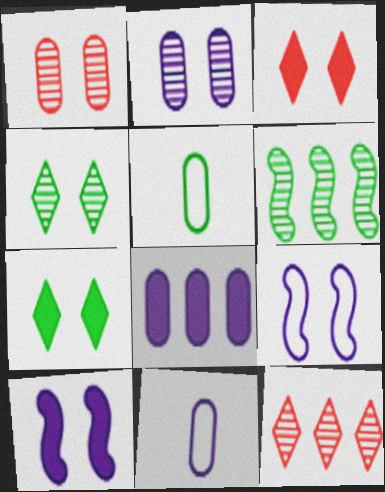[[1, 5, 8], 
[1, 7, 9], 
[2, 8, 11], 
[3, 6, 11], 
[5, 6, 7], 
[5, 10, 12]]